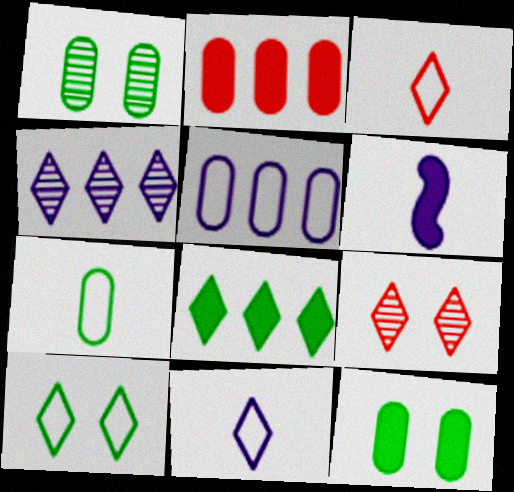[[8, 9, 11]]